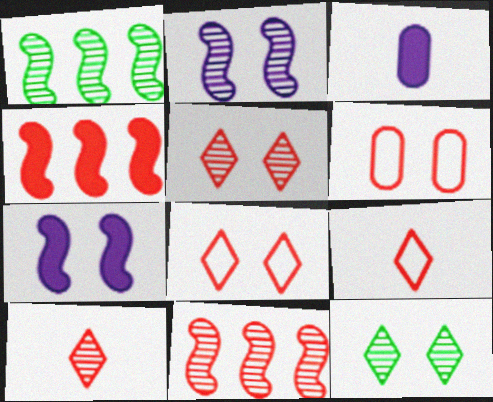[[1, 3, 8], 
[4, 6, 10], 
[6, 7, 12]]